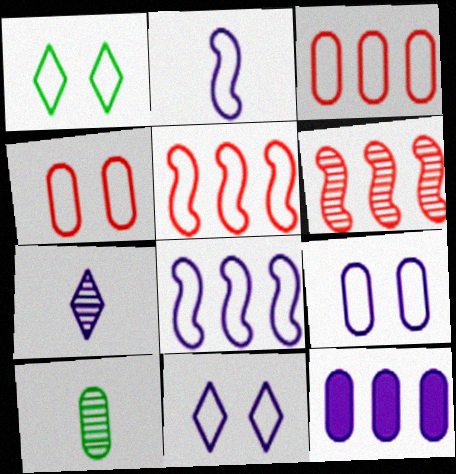[[1, 2, 3], 
[4, 10, 12]]